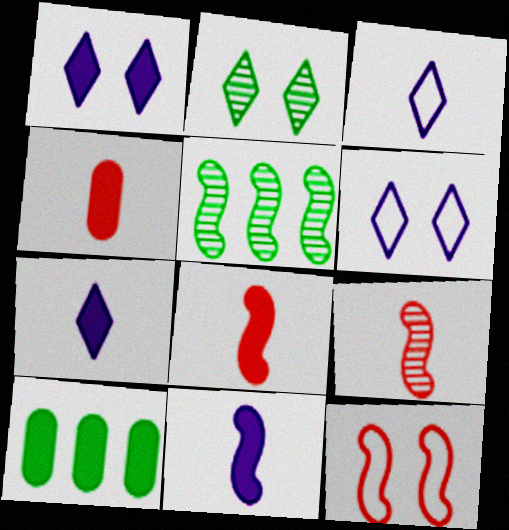[[1, 8, 10], 
[4, 5, 6], 
[5, 11, 12], 
[6, 9, 10]]